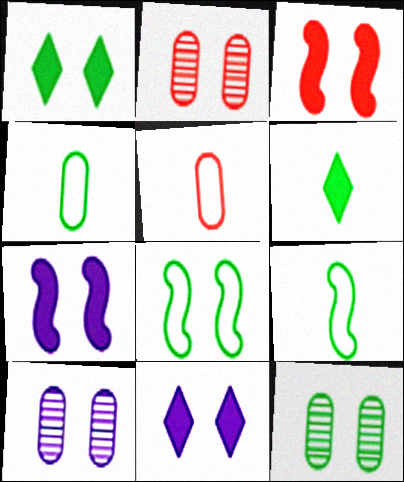[[1, 8, 12], 
[2, 8, 11], 
[2, 10, 12]]